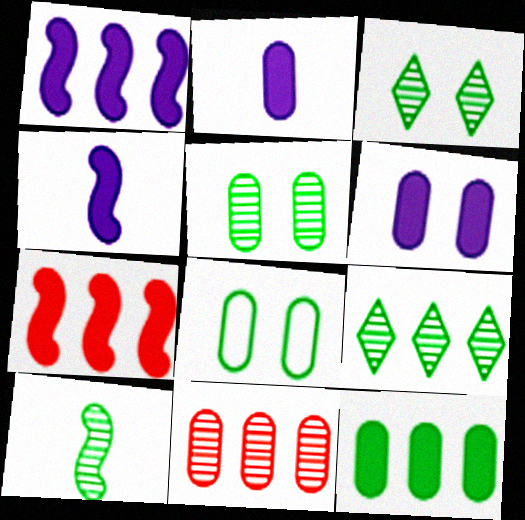[[2, 8, 11], 
[5, 9, 10]]